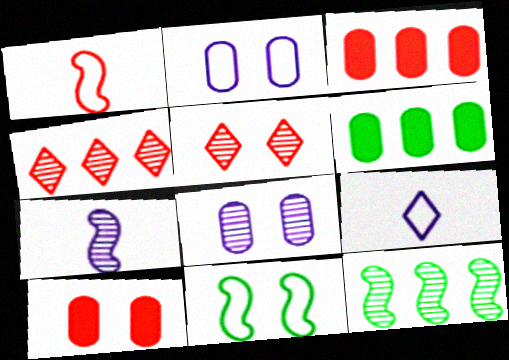[[1, 3, 5], 
[1, 4, 10], 
[9, 10, 12]]